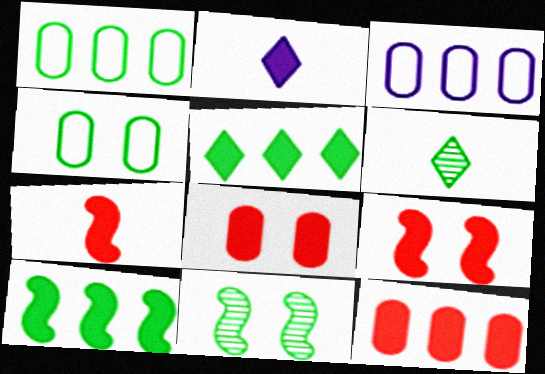[[2, 8, 10], 
[3, 6, 9], 
[4, 6, 10]]